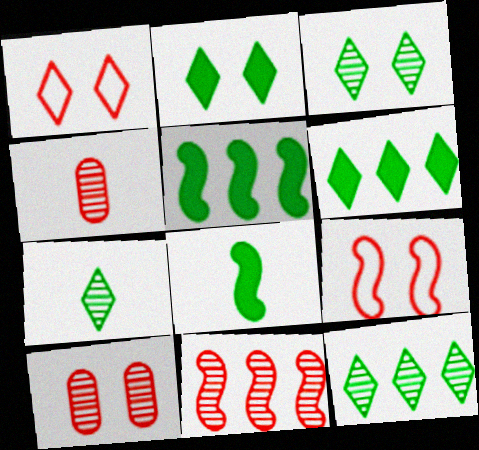[[3, 7, 12]]